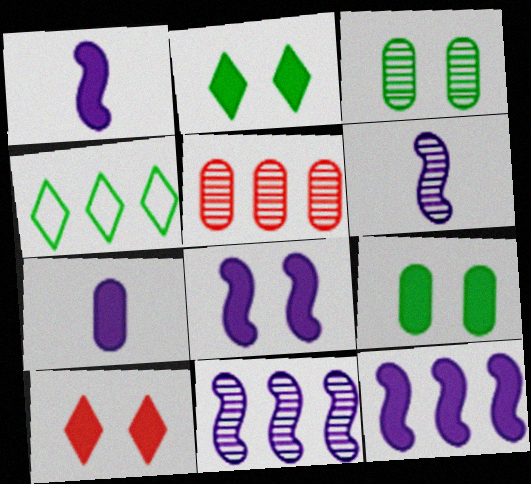[[1, 8, 12], 
[4, 5, 12], 
[8, 9, 10]]